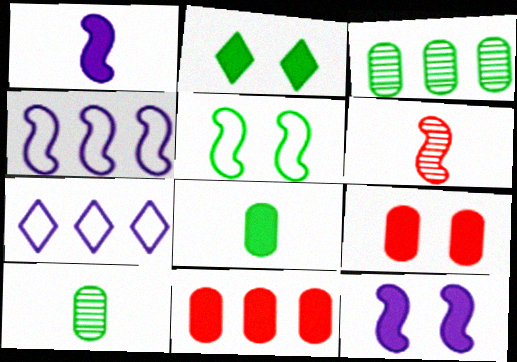[[1, 2, 11], 
[2, 9, 12]]